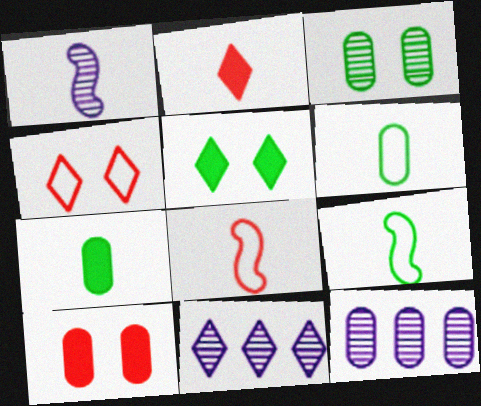[[1, 2, 6], 
[5, 8, 12], 
[6, 10, 12], 
[9, 10, 11]]